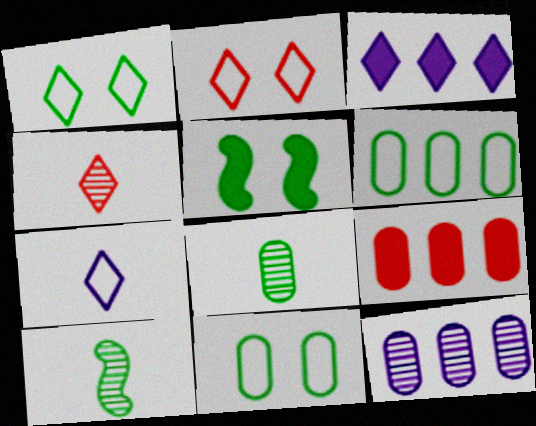[[1, 3, 4], 
[6, 9, 12]]